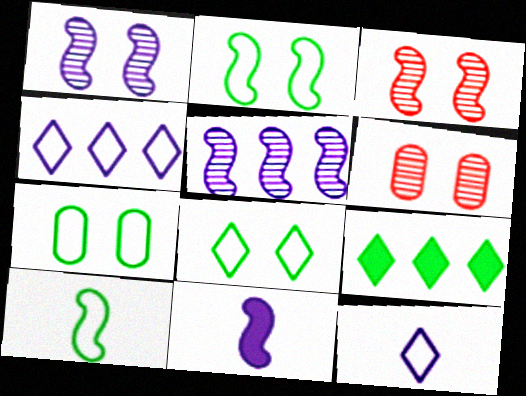[[2, 7, 8]]